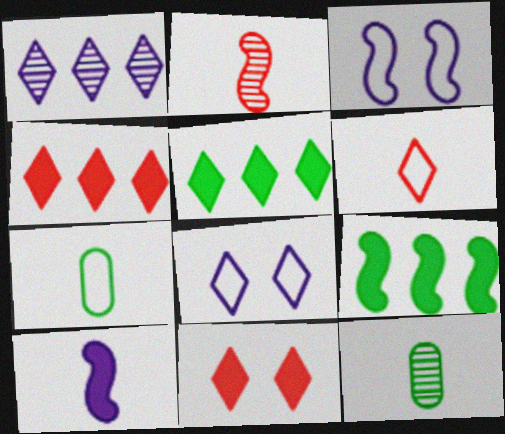[[2, 3, 9], 
[3, 4, 12], 
[6, 10, 12]]